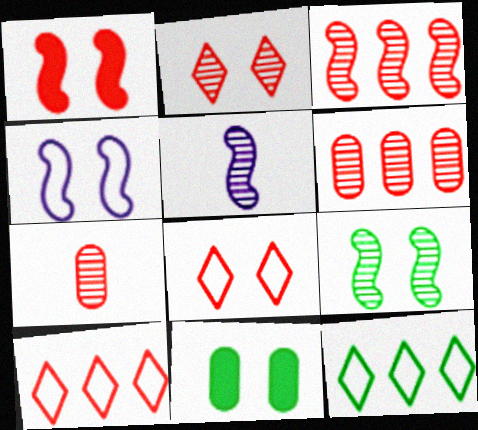[[1, 4, 9], 
[1, 7, 10], 
[2, 3, 7], 
[2, 4, 11], 
[3, 5, 9], 
[5, 10, 11]]